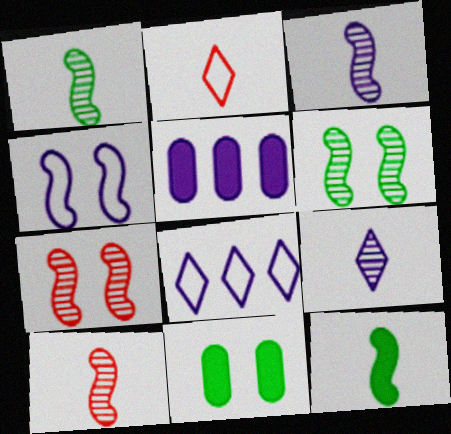[[1, 3, 10], 
[2, 5, 6], 
[4, 5, 9], 
[8, 10, 11]]